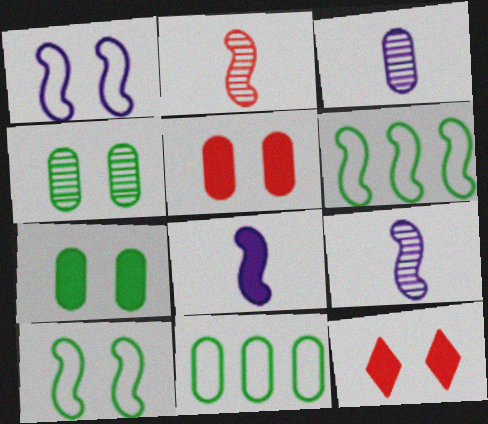[[1, 4, 12], 
[3, 5, 11], 
[3, 6, 12], 
[9, 11, 12]]